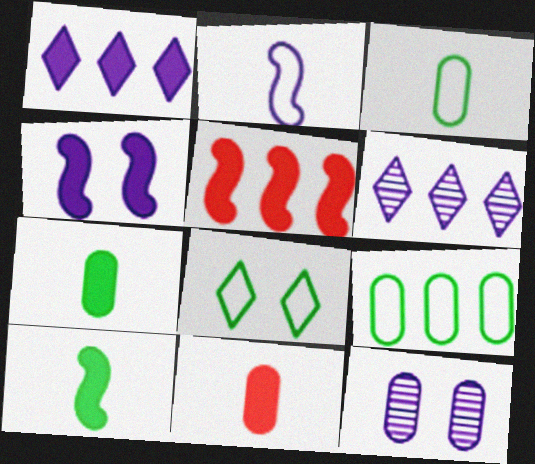[[1, 2, 12], 
[4, 5, 10], 
[5, 6, 9], 
[9, 11, 12]]